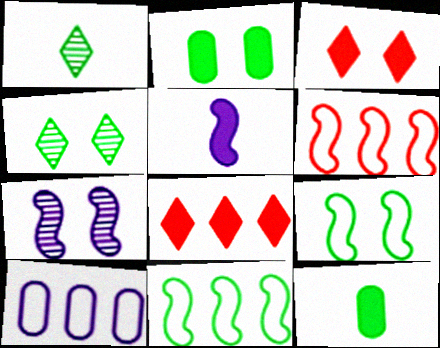[[1, 2, 11], 
[2, 4, 9], 
[2, 5, 8], 
[4, 11, 12]]